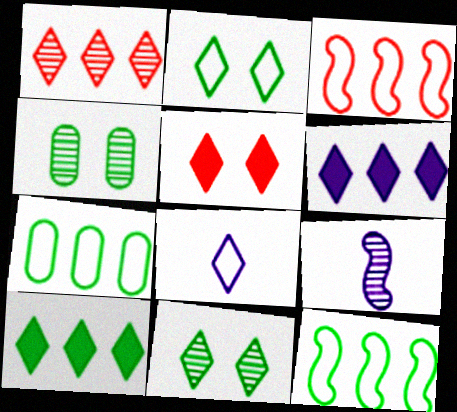[[1, 4, 9], 
[5, 7, 9]]